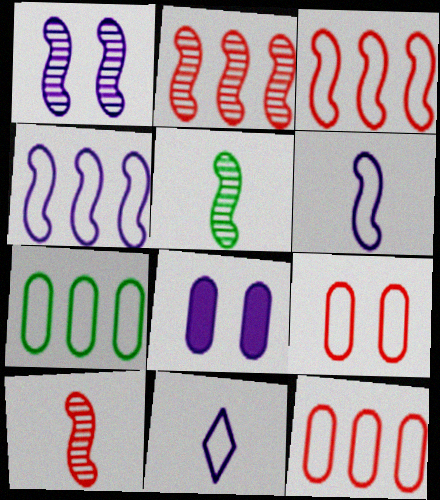[[1, 2, 5]]